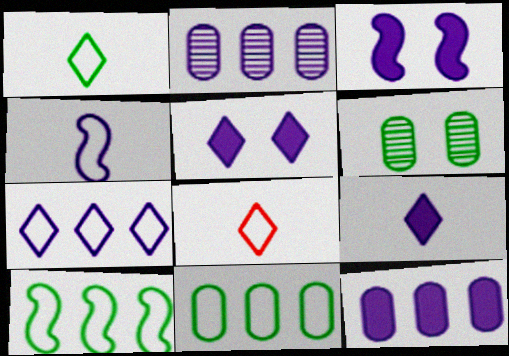[[2, 4, 5], 
[3, 9, 12]]